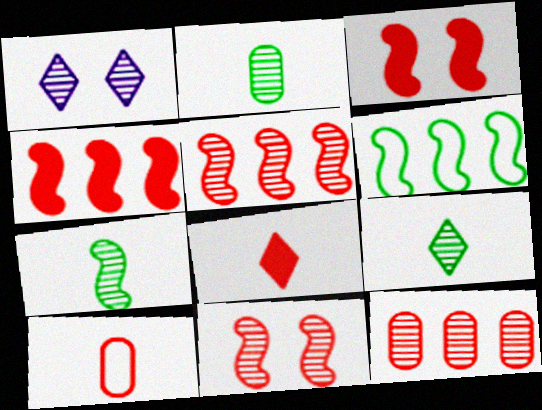[[1, 2, 5], 
[1, 7, 12], 
[2, 7, 9]]